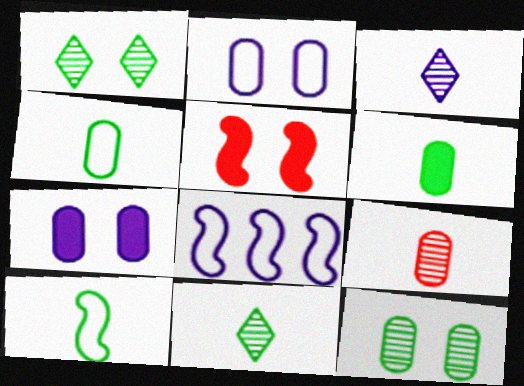[[1, 2, 5], 
[3, 7, 8], 
[6, 10, 11]]